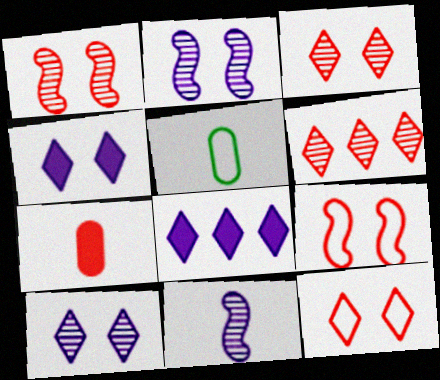[[1, 5, 8], 
[6, 7, 9]]